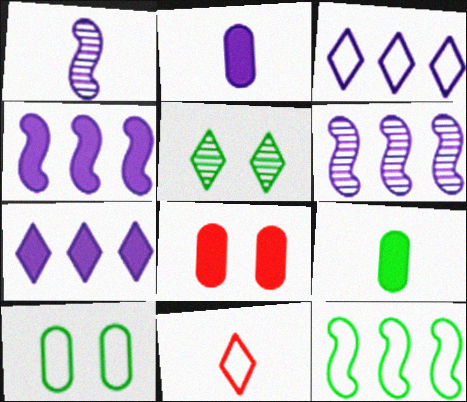[[1, 9, 11], 
[5, 7, 11], 
[5, 9, 12]]